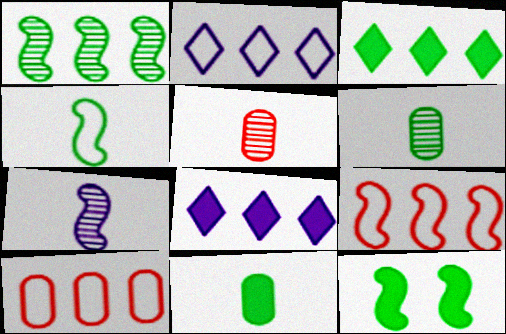[[1, 4, 12], 
[1, 8, 10], 
[2, 5, 12], 
[3, 11, 12], 
[7, 9, 12]]